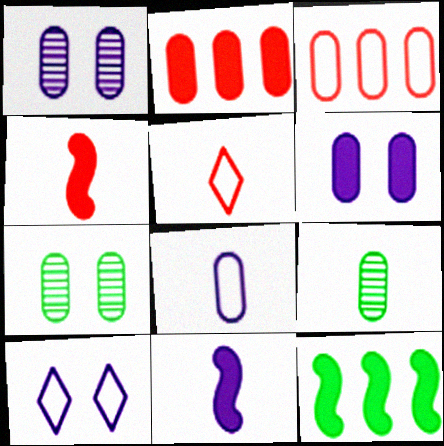[[1, 5, 12], 
[2, 7, 8], 
[3, 6, 9], 
[5, 9, 11]]